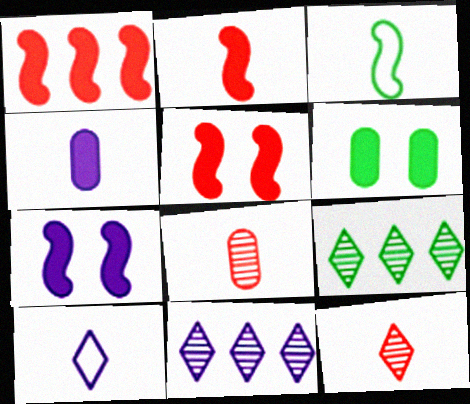[[1, 2, 5], 
[3, 4, 12], 
[3, 6, 9]]